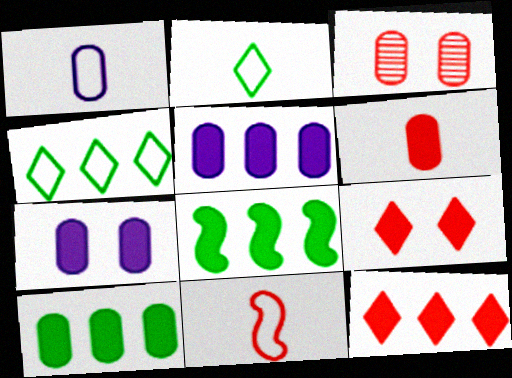[[1, 2, 11], 
[1, 3, 10], 
[3, 11, 12], 
[5, 8, 12], 
[6, 7, 10]]